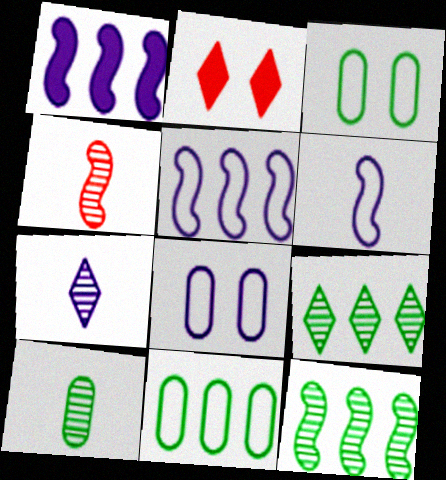[[1, 7, 8], 
[2, 5, 10], 
[4, 7, 10]]